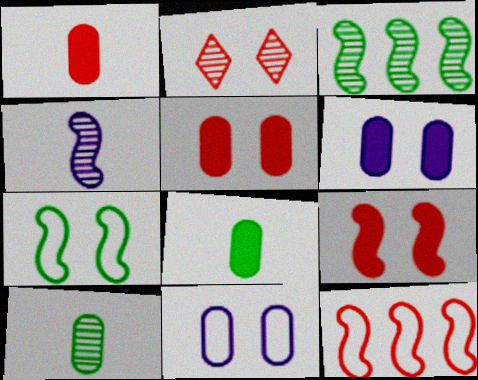[[1, 2, 12], 
[2, 6, 7]]